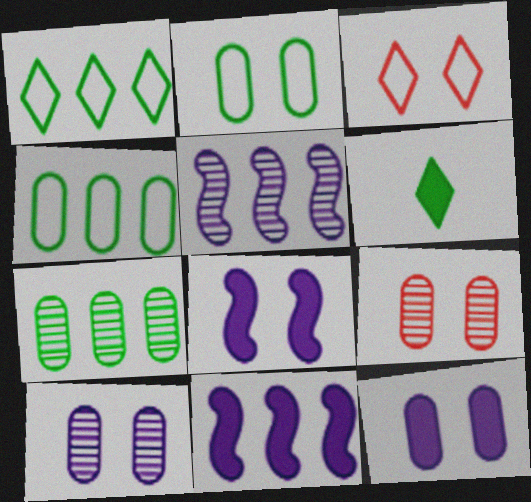[[2, 9, 12]]